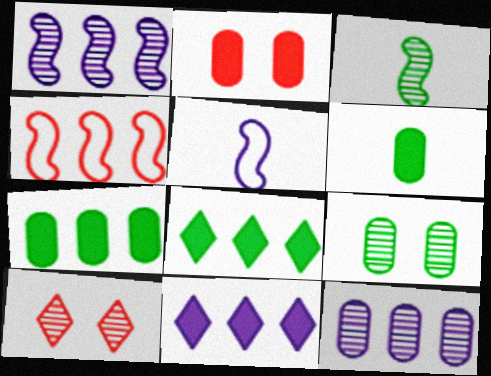[[3, 10, 12], 
[4, 8, 12], 
[5, 7, 10]]